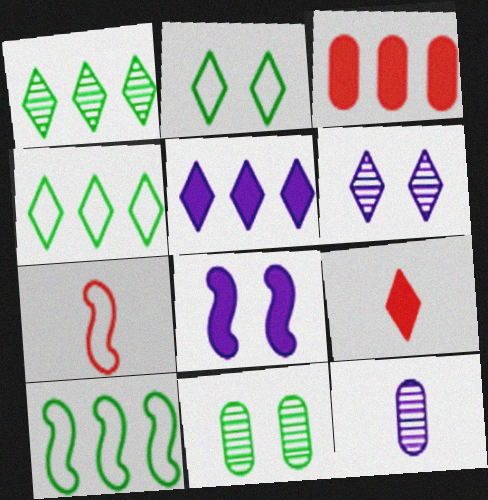[[4, 6, 9], 
[5, 7, 11]]